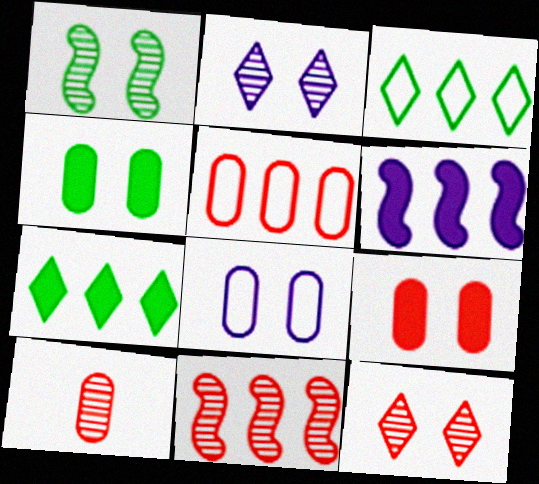[[5, 9, 10], 
[10, 11, 12]]